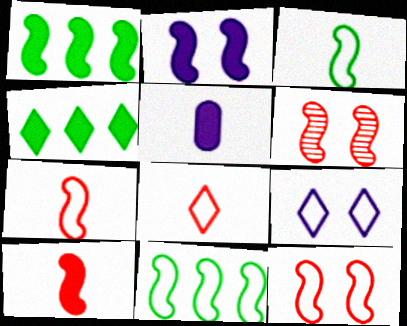[[1, 2, 10]]